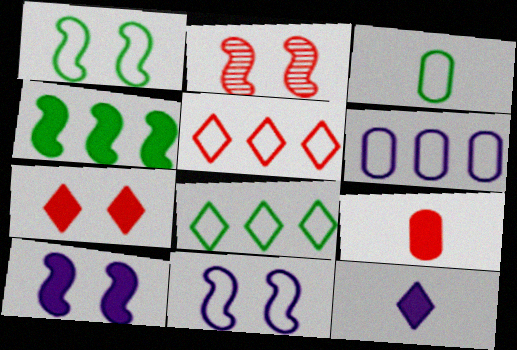[[1, 2, 10], 
[1, 3, 8], 
[2, 5, 9], 
[3, 5, 11]]